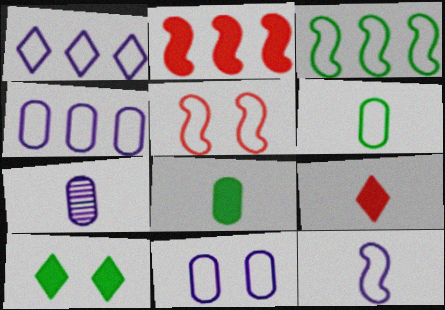[[1, 5, 6], 
[1, 11, 12], 
[3, 5, 12]]